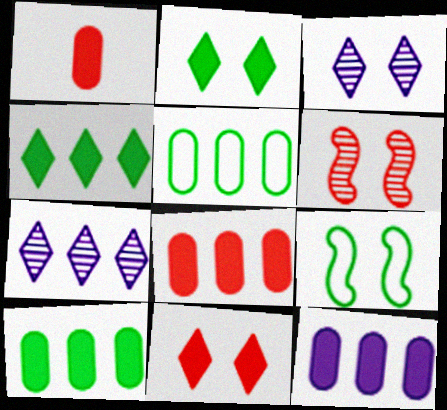[[1, 7, 9], 
[8, 10, 12]]